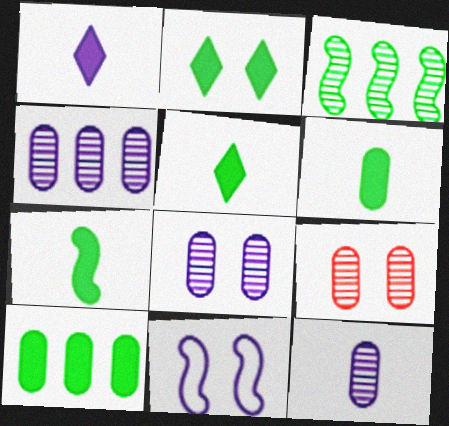[[1, 4, 11], 
[2, 7, 10], 
[2, 9, 11], 
[4, 8, 12], 
[5, 6, 7]]